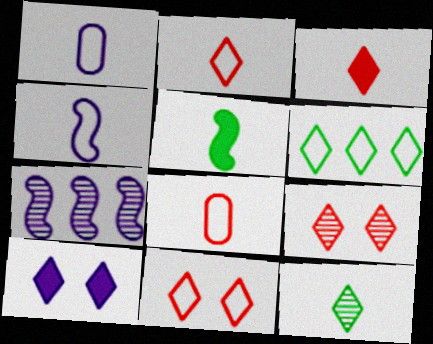[[1, 7, 10]]